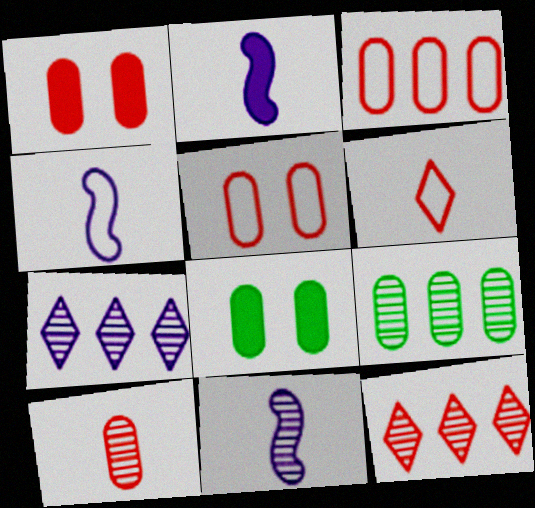[[1, 3, 10], 
[2, 4, 11], 
[4, 8, 12]]